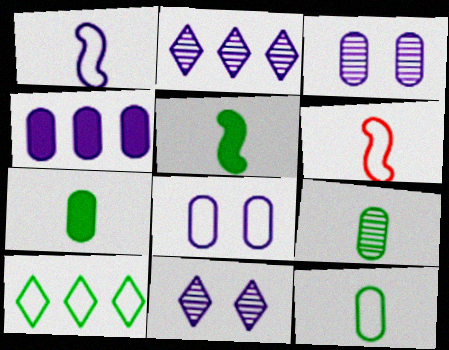[[1, 4, 11], 
[6, 8, 10], 
[7, 9, 12]]